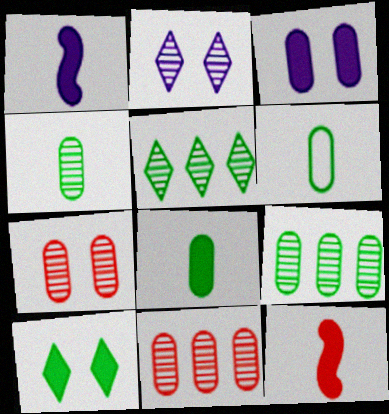[[3, 6, 11], 
[4, 6, 8]]